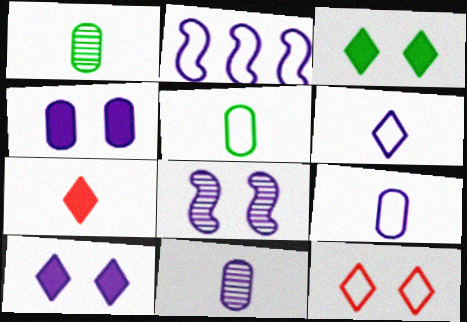[[2, 5, 12], 
[2, 10, 11]]